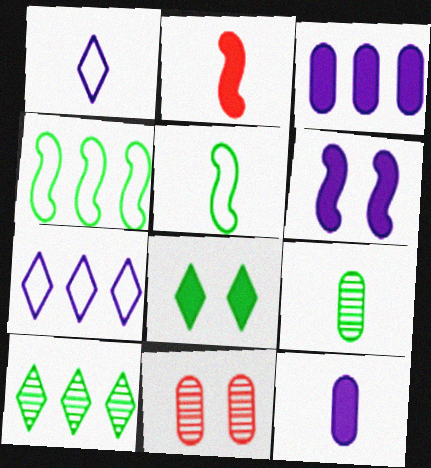[[1, 2, 9], 
[2, 3, 8], 
[4, 8, 9]]